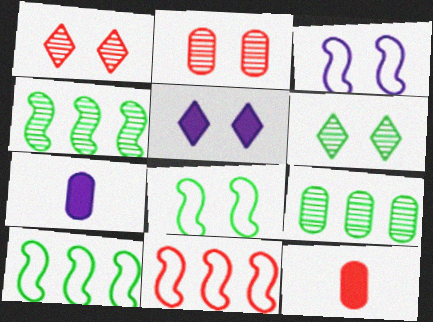[[1, 7, 10], 
[1, 11, 12], 
[2, 5, 8], 
[6, 7, 11]]